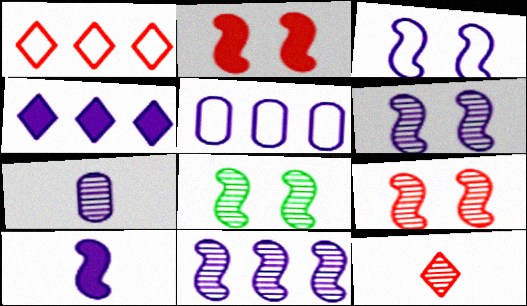[[2, 3, 8], 
[3, 4, 7], 
[3, 10, 11], 
[4, 5, 11], 
[6, 8, 9]]